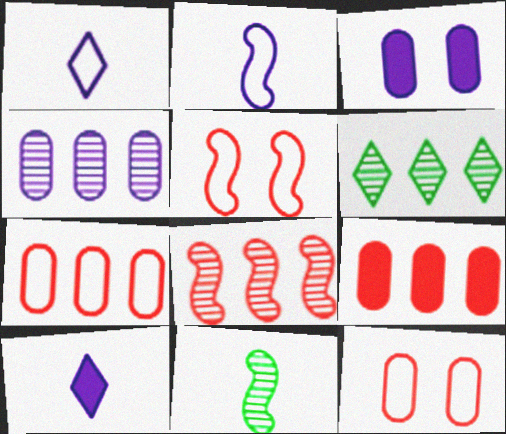[[4, 6, 8]]